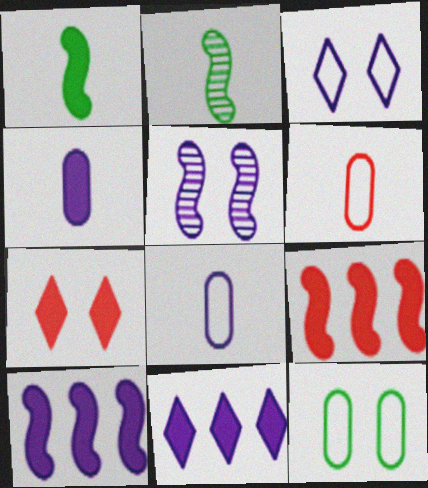[[5, 7, 12], 
[5, 8, 11]]